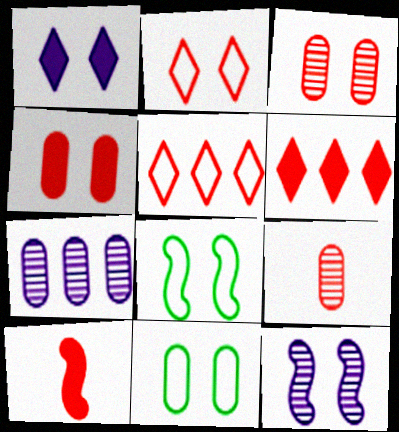[[1, 3, 8], 
[3, 5, 10], 
[4, 6, 10]]